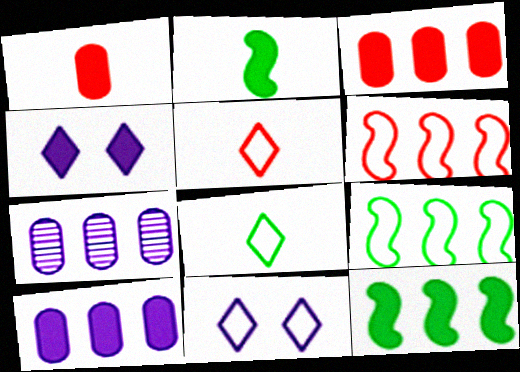[[1, 4, 12], 
[2, 3, 4]]